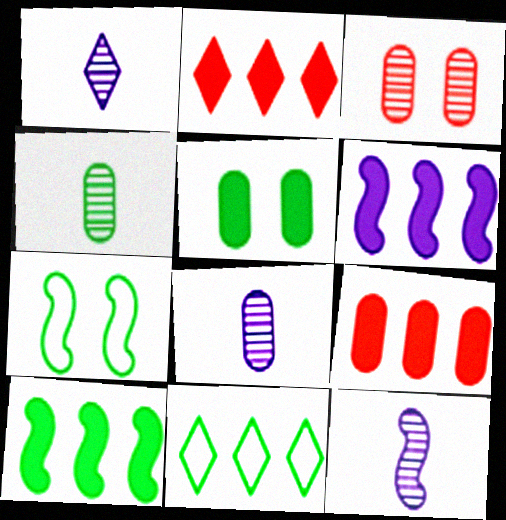[[1, 7, 9], 
[1, 8, 12], 
[2, 7, 8]]